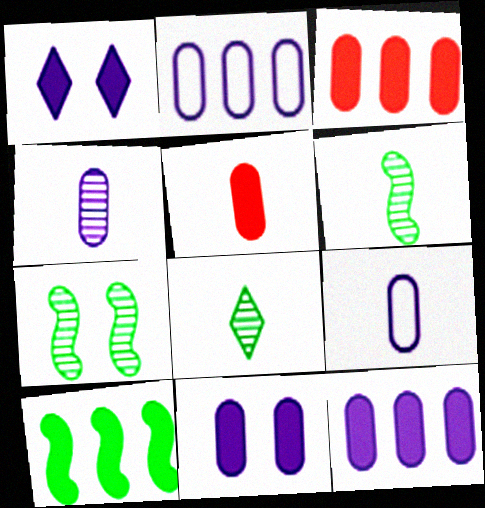[[1, 5, 10], 
[2, 4, 11]]